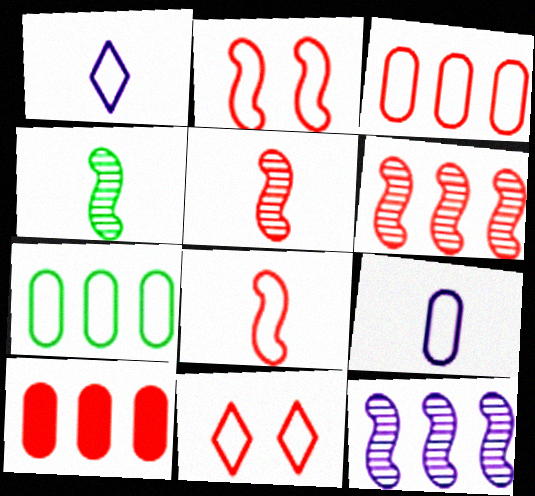[[1, 2, 7], 
[3, 8, 11], 
[5, 10, 11]]